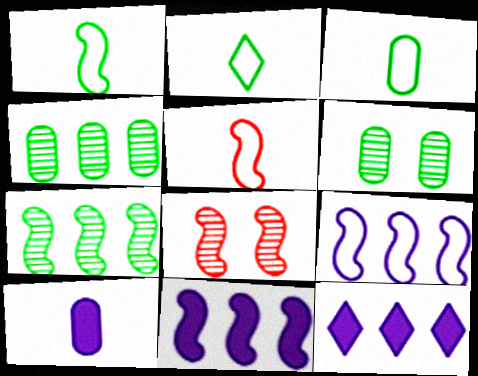[[1, 2, 3], 
[1, 8, 11], 
[3, 8, 12], 
[5, 6, 12]]